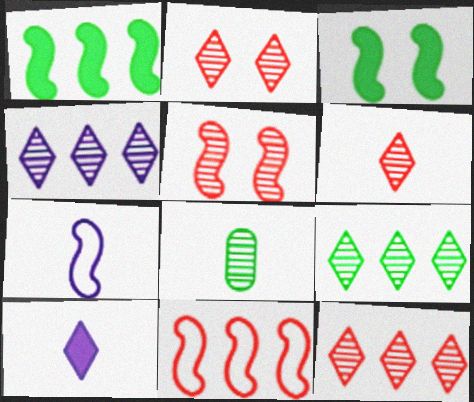[[1, 5, 7], 
[2, 6, 12], 
[4, 5, 8], 
[4, 9, 12]]